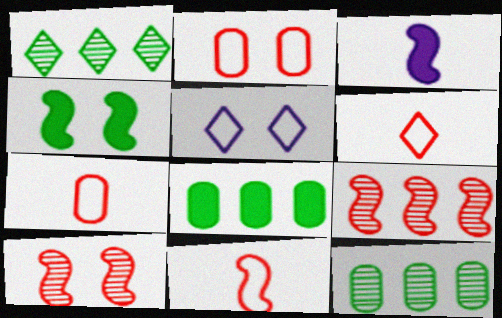[[1, 2, 3], 
[6, 7, 11]]